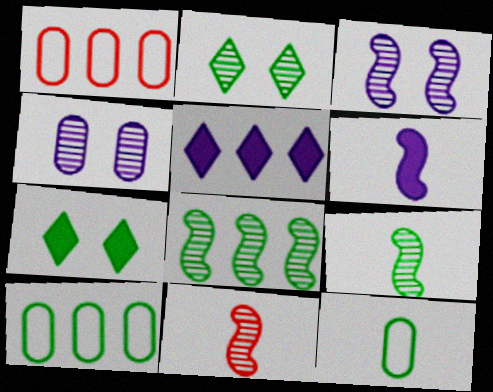[[1, 2, 6], 
[1, 5, 8], 
[3, 8, 11], 
[7, 8, 12], 
[7, 9, 10]]